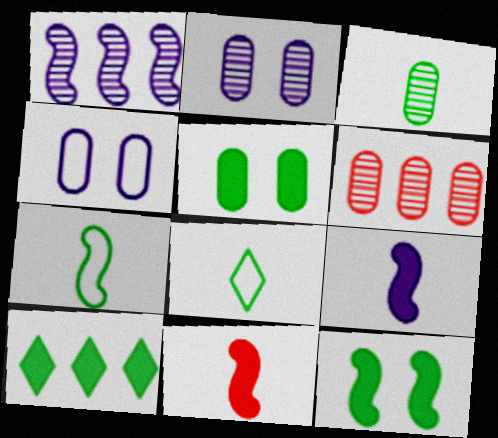[[2, 3, 6]]